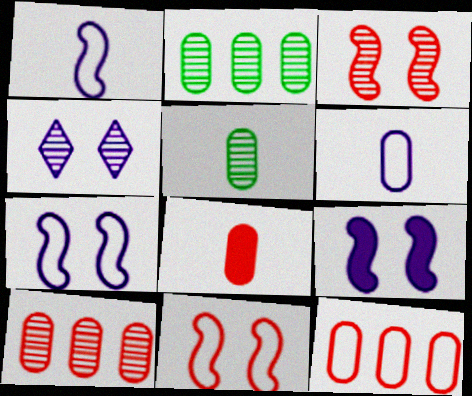[[5, 6, 8]]